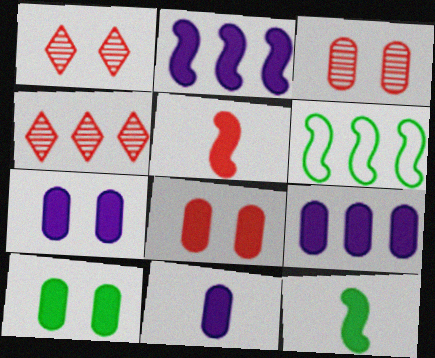[[1, 6, 11], 
[4, 6, 9], 
[7, 8, 10], 
[7, 9, 11]]